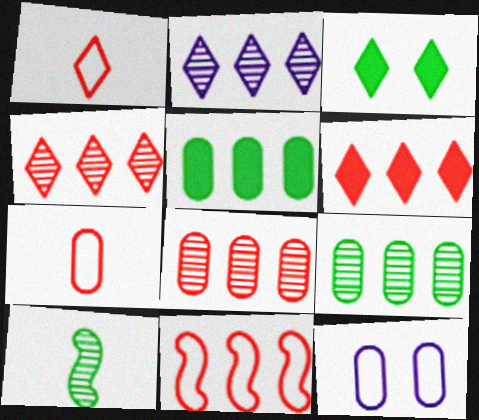[[1, 2, 3], 
[2, 5, 11], 
[6, 8, 11], 
[6, 10, 12]]